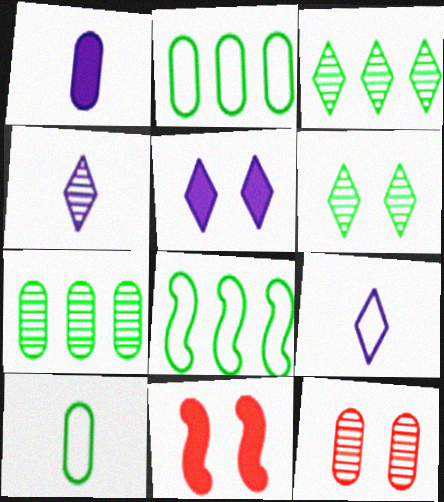[[1, 2, 12], 
[2, 4, 11], 
[7, 9, 11]]